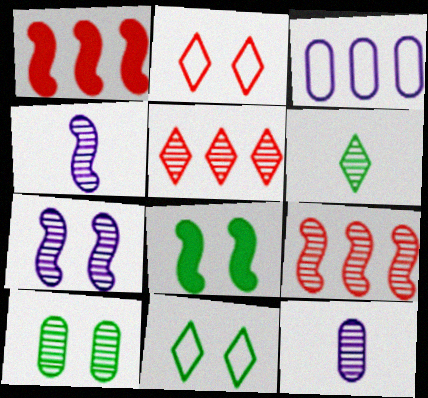[[1, 11, 12], 
[4, 5, 10], 
[8, 10, 11]]